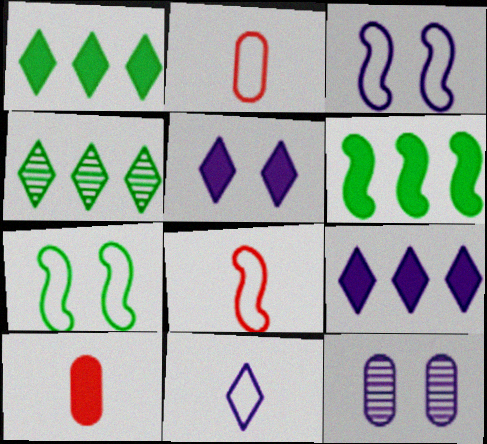[[1, 8, 12], 
[3, 4, 10], 
[3, 5, 12], 
[5, 6, 10]]